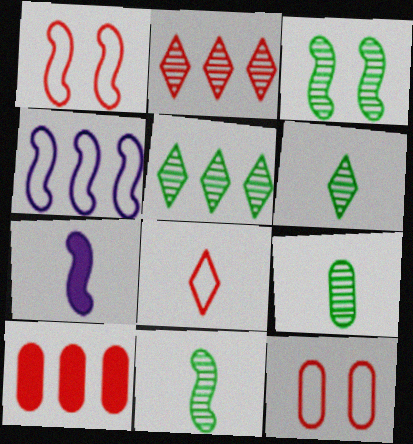[[3, 5, 9], 
[4, 5, 10], 
[5, 7, 12], 
[6, 9, 11], 
[7, 8, 9]]